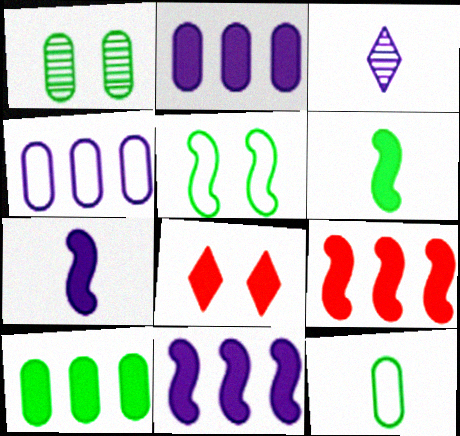[[1, 10, 12], 
[2, 6, 8], 
[7, 8, 10]]